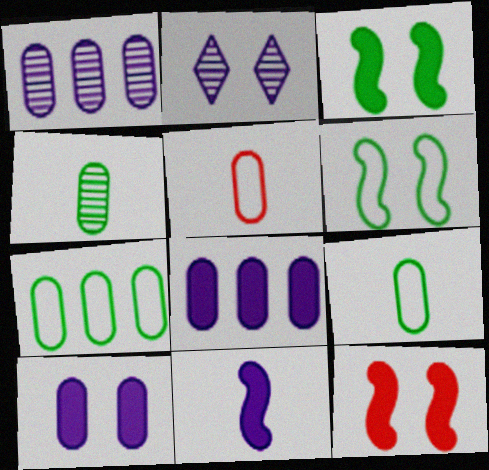[]